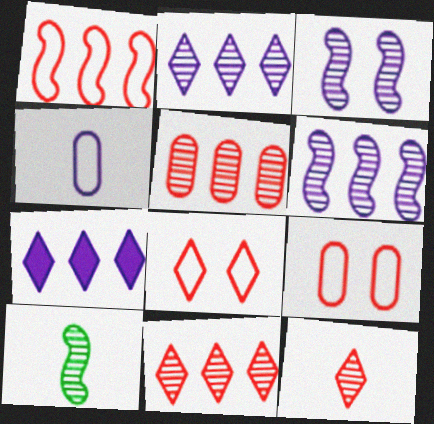[[3, 4, 7], 
[7, 9, 10]]